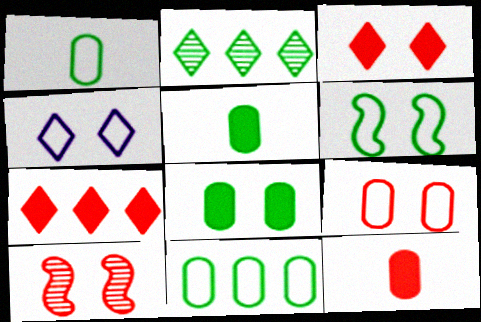[[2, 5, 6], 
[3, 9, 10], 
[4, 6, 9], 
[4, 8, 10]]